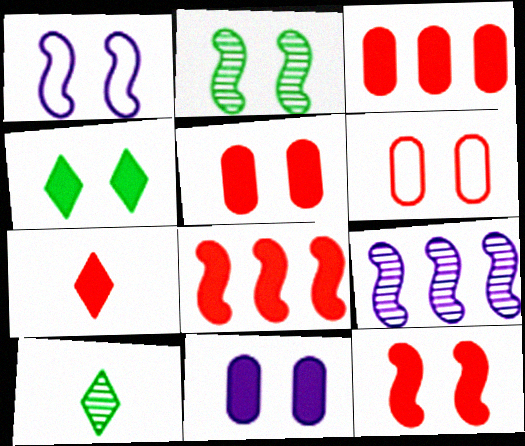[[1, 2, 12], 
[1, 3, 10], 
[3, 7, 12], 
[4, 11, 12], 
[5, 7, 8]]